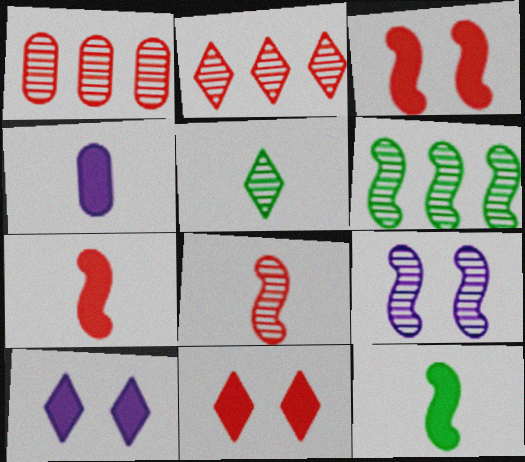[[1, 5, 9], 
[6, 8, 9]]